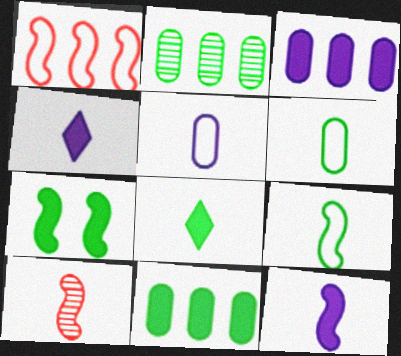[[4, 6, 10], 
[5, 8, 10], 
[7, 8, 11], 
[9, 10, 12]]